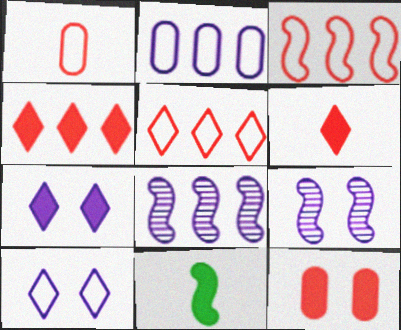[[3, 9, 11]]